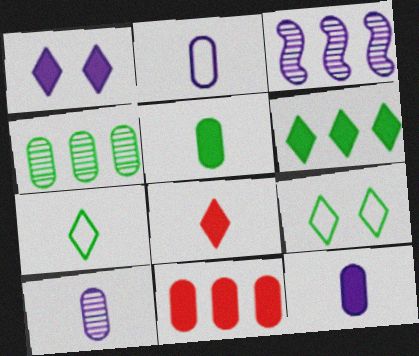[[1, 2, 3], 
[1, 6, 8], 
[2, 10, 12]]